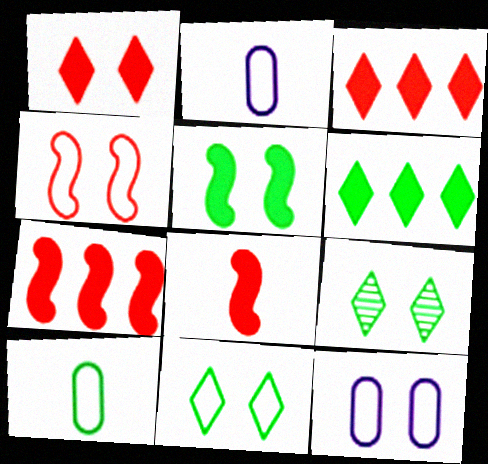[[2, 7, 9], 
[4, 11, 12]]